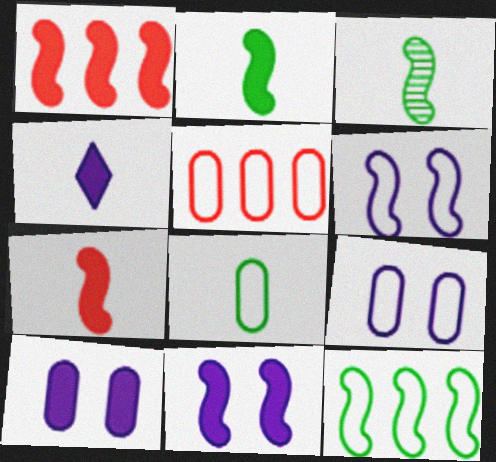[[1, 2, 11], 
[1, 3, 6], 
[5, 8, 9]]